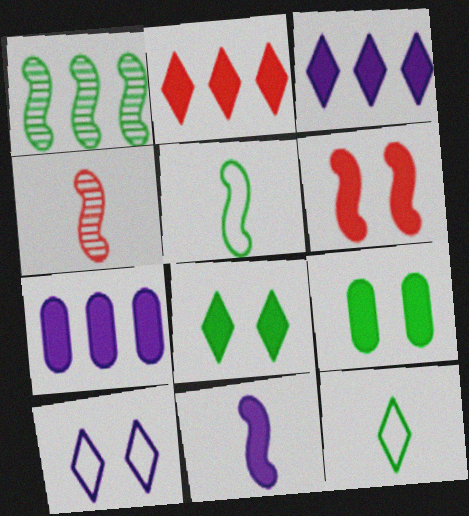[[1, 9, 12], 
[2, 9, 11], 
[4, 5, 11]]